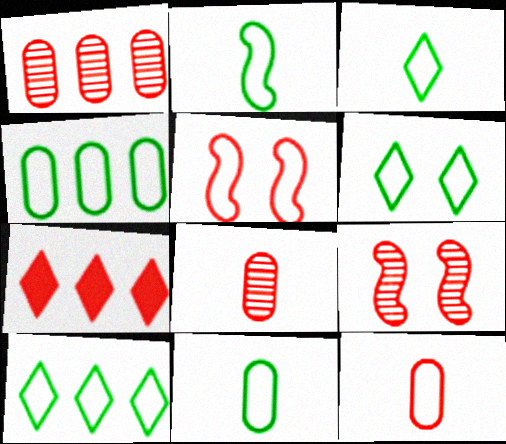[[2, 3, 11], 
[2, 4, 6], 
[3, 6, 10], 
[5, 7, 8], 
[7, 9, 12]]